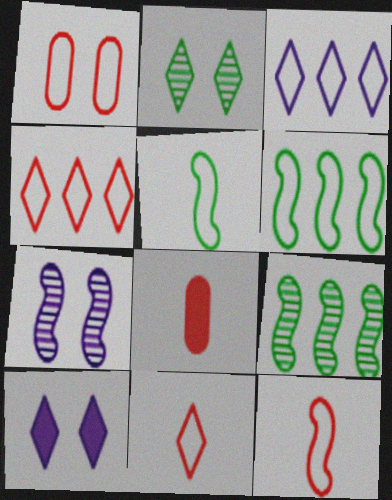[[1, 3, 5], 
[1, 4, 12]]